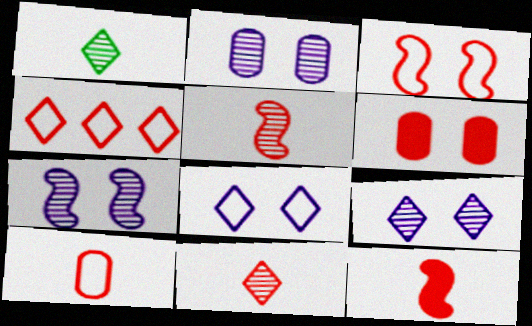[[2, 7, 9], 
[3, 4, 10], 
[4, 5, 6], 
[10, 11, 12]]